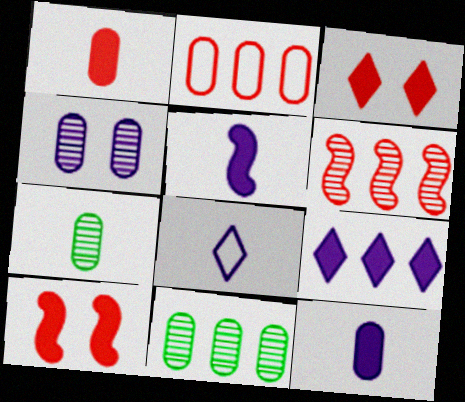[[8, 10, 11]]